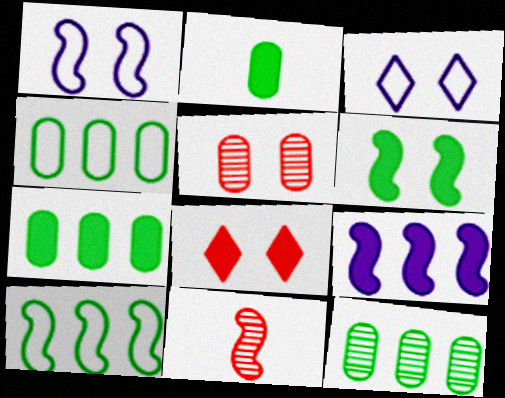[[2, 8, 9], 
[3, 5, 6], 
[3, 7, 11], 
[4, 7, 12]]